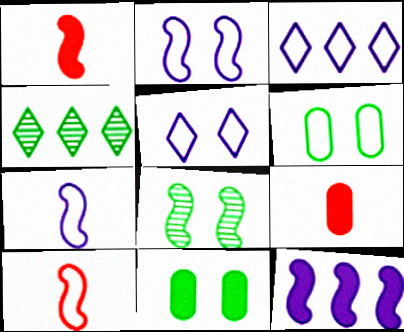[[2, 4, 9], 
[3, 6, 10], 
[3, 8, 9], 
[8, 10, 12]]